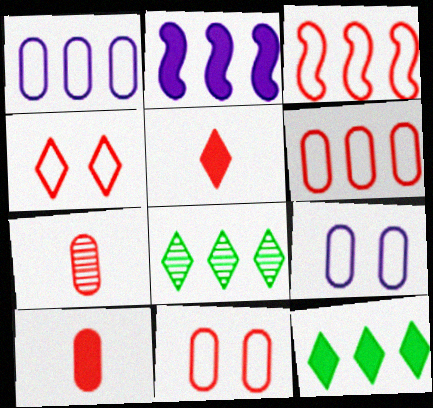[[2, 6, 8]]